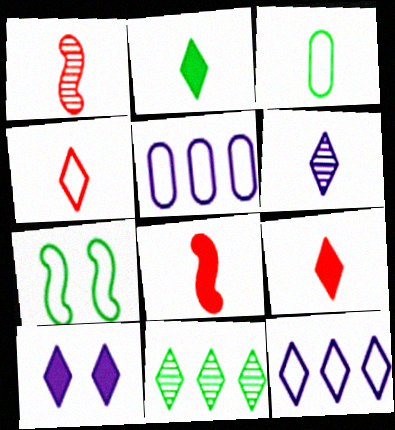[[2, 4, 6], 
[3, 6, 8], 
[4, 5, 7], 
[4, 10, 11], 
[6, 10, 12]]